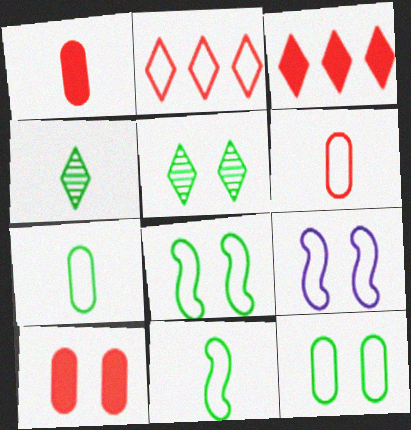[[2, 7, 9], 
[5, 9, 10]]